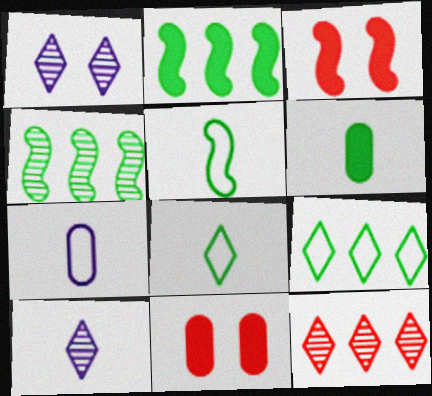[]